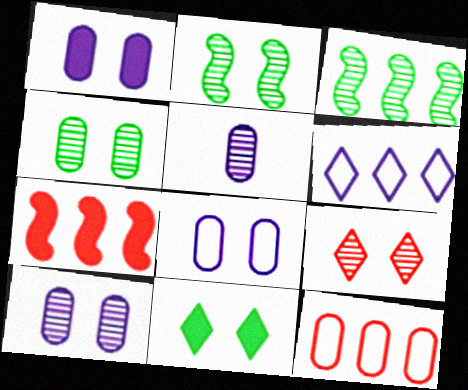[[1, 8, 10], 
[2, 9, 10], 
[3, 5, 9]]